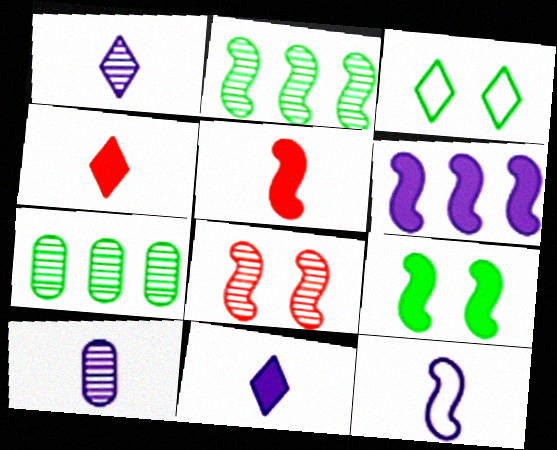[[1, 7, 8], 
[5, 6, 9], 
[10, 11, 12]]